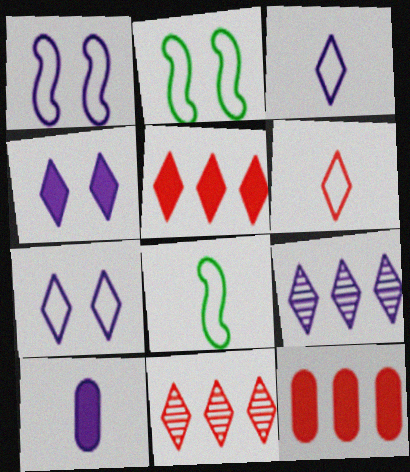[[1, 9, 10], 
[2, 10, 11], 
[3, 4, 9]]